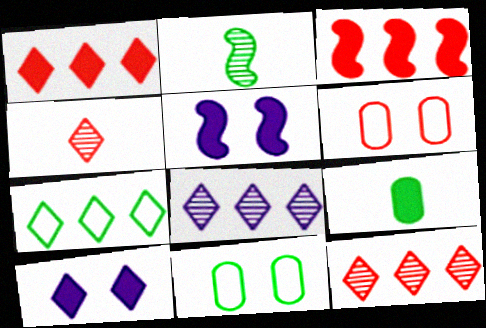[[1, 5, 9], 
[1, 7, 8], 
[3, 4, 6], 
[3, 9, 10], 
[4, 7, 10]]